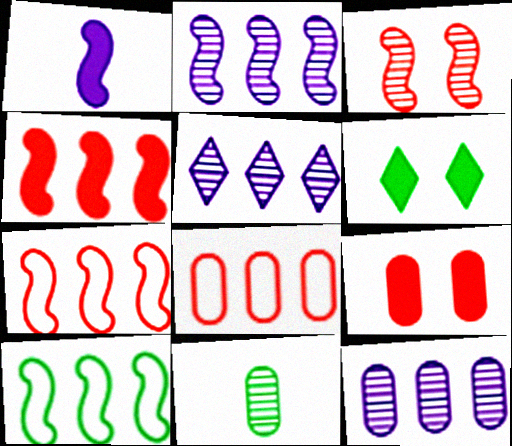[[1, 3, 10], 
[2, 4, 10], 
[2, 5, 12], 
[3, 5, 11], 
[6, 10, 11]]